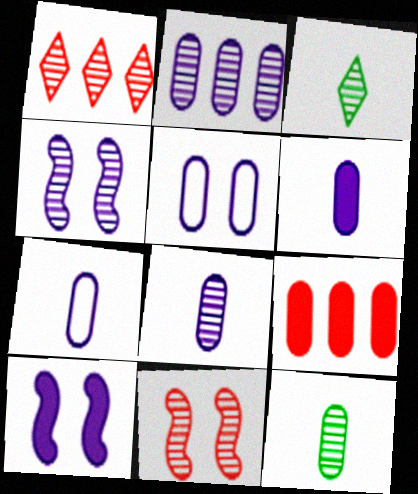[[1, 4, 12], 
[2, 3, 11], 
[2, 5, 6], 
[5, 9, 12], 
[6, 7, 8]]